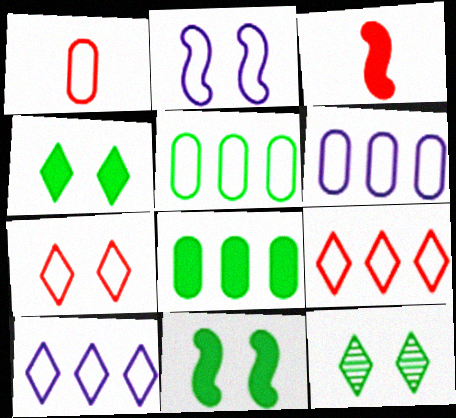[[3, 6, 12]]